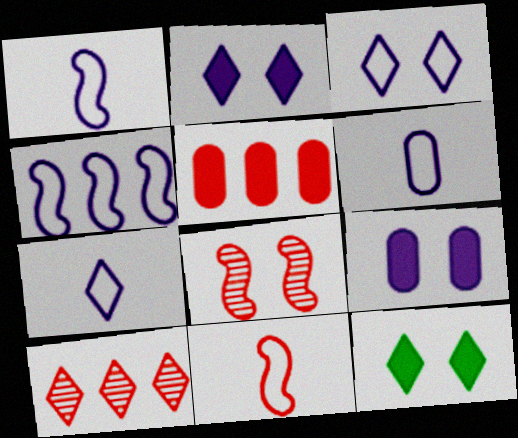[[1, 6, 7], 
[3, 4, 6], 
[7, 10, 12]]